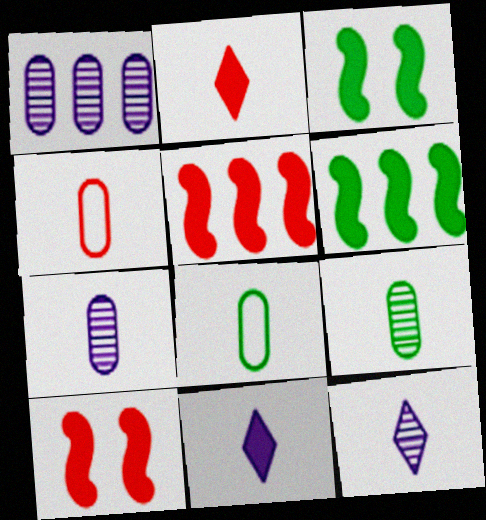[]